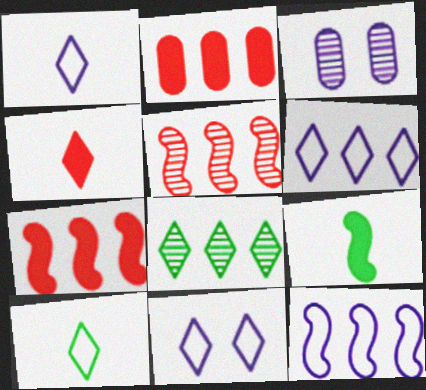[[1, 6, 11], 
[2, 8, 12], 
[3, 7, 10], 
[4, 8, 11]]